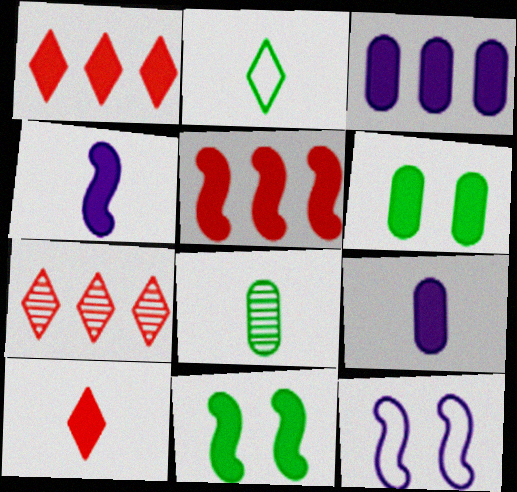[[1, 4, 6], 
[1, 8, 12], 
[1, 9, 11], 
[3, 10, 11], 
[4, 5, 11]]